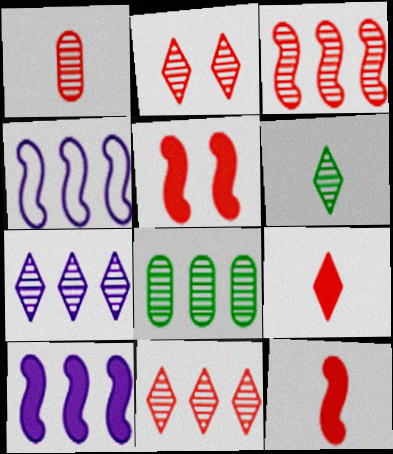[[1, 2, 3], 
[2, 6, 7], 
[3, 7, 8]]